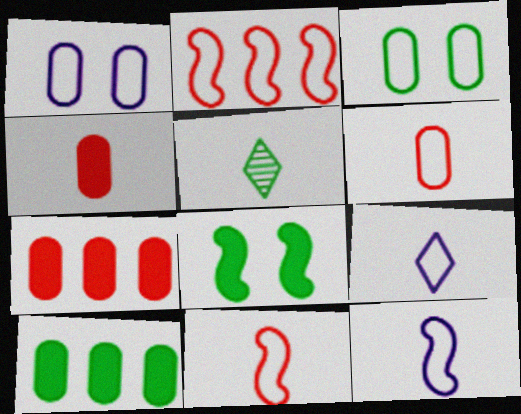[[2, 3, 9], 
[4, 5, 12]]